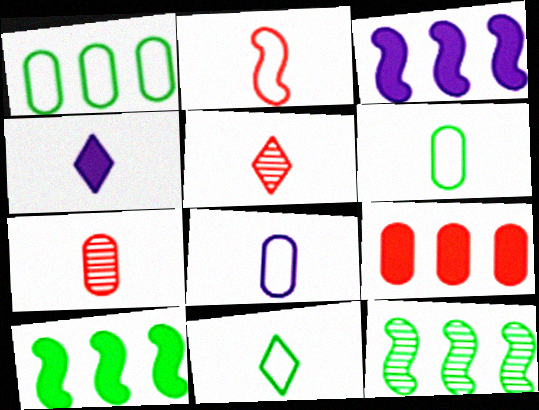[[2, 8, 11], 
[4, 5, 11]]